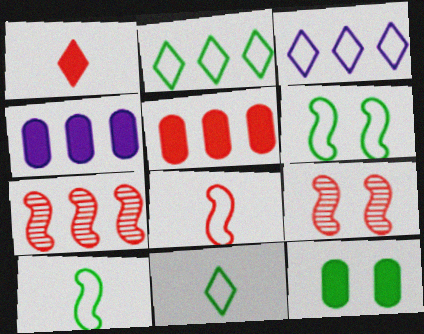[[2, 4, 7], 
[4, 9, 11]]